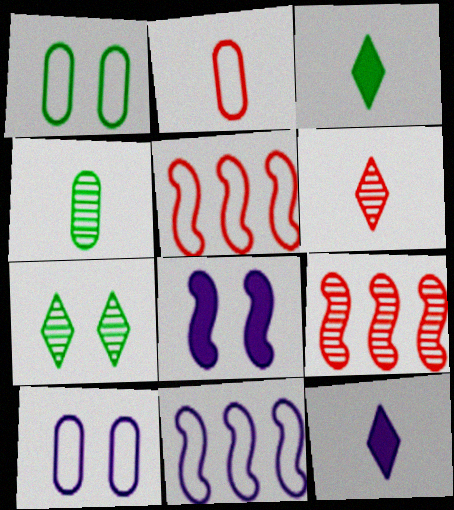[[1, 9, 12], 
[3, 9, 10]]